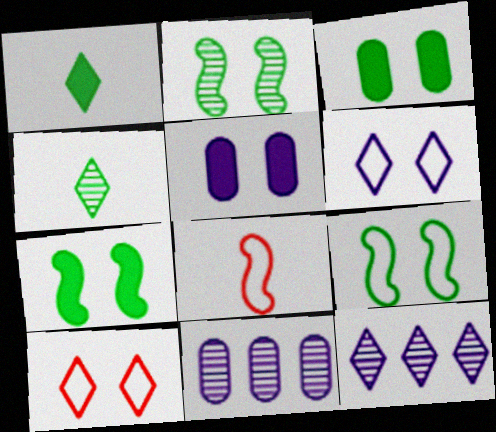[[1, 10, 12], 
[2, 5, 10], 
[2, 7, 9], 
[3, 8, 12]]